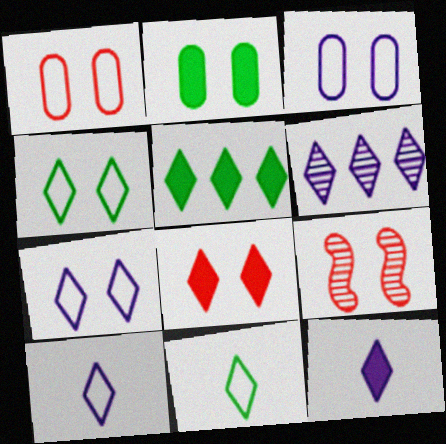[[1, 8, 9], 
[2, 7, 9], 
[5, 8, 12], 
[6, 7, 12], 
[6, 8, 11]]